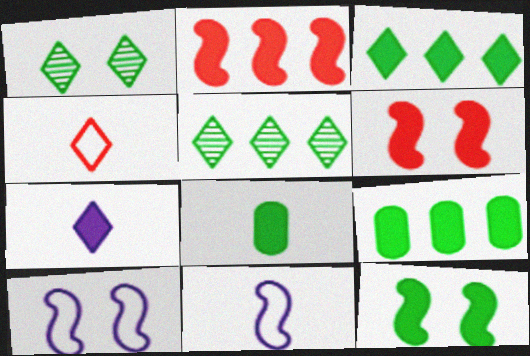[[3, 8, 12], 
[6, 7, 9]]